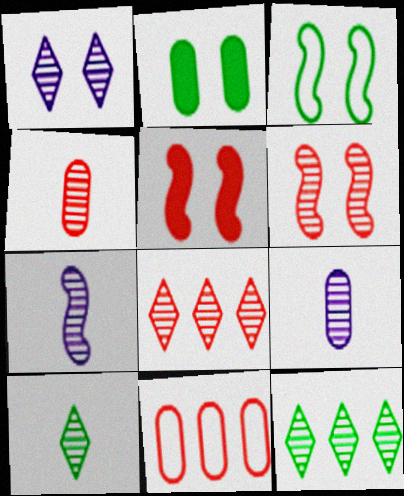[[1, 8, 10], 
[2, 9, 11], 
[4, 6, 8], 
[4, 7, 10], 
[6, 9, 12]]